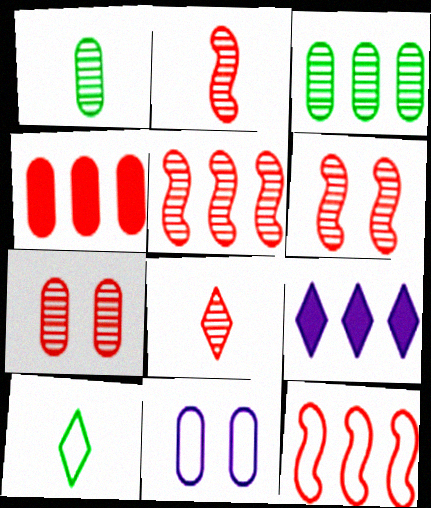[[1, 4, 11], 
[2, 5, 6], 
[3, 9, 12], 
[5, 7, 8], 
[10, 11, 12]]